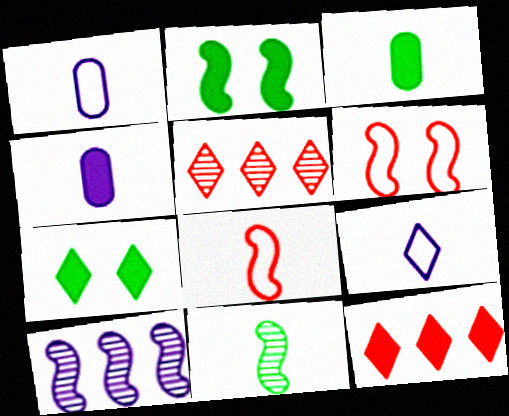[[1, 2, 5], 
[2, 4, 12], 
[2, 8, 10], 
[5, 7, 9]]